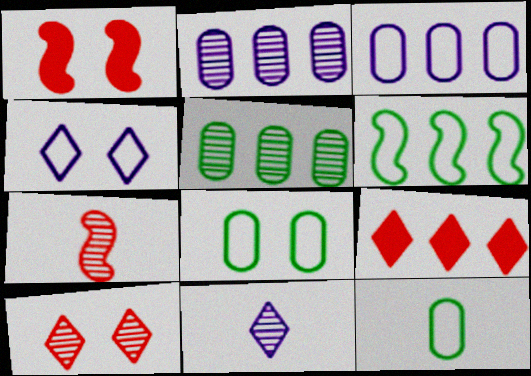[[2, 6, 9]]